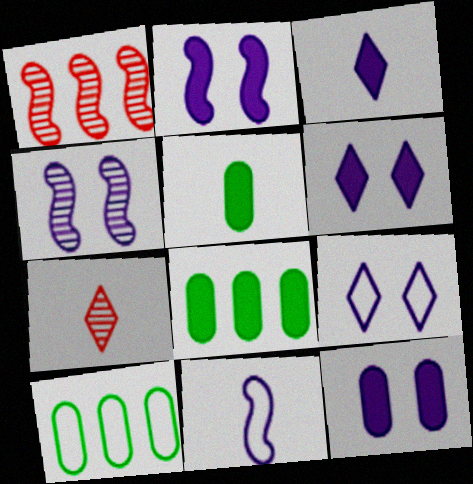[[1, 5, 9], 
[2, 6, 12], 
[2, 7, 10], 
[4, 9, 12], 
[5, 7, 11]]